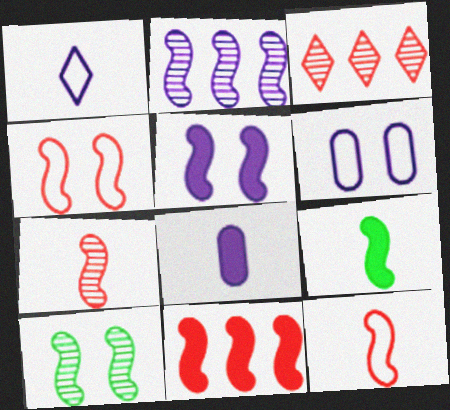[[2, 4, 9], 
[2, 7, 10], 
[3, 6, 9], 
[4, 5, 10], 
[4, 7, 11], 
[5, 9, 11]]